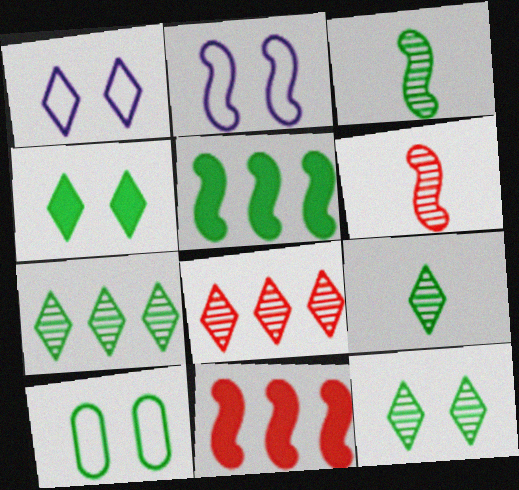[[2, 3, 11], 
[2, 5, 6], 
[5, 9, 10], 
[7, 9, 12]]